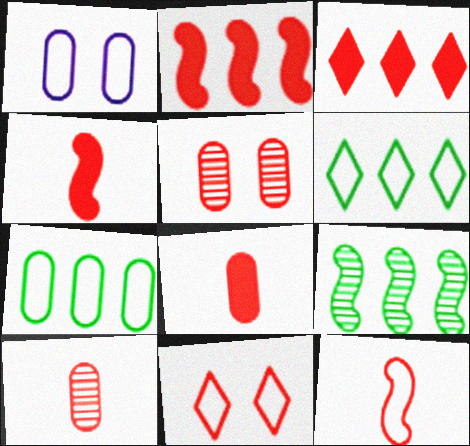[[1, 6, 12], 
[2, 10, 11], 
[3, 5, 12]]